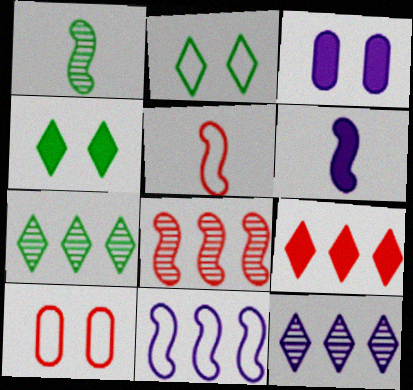[[1, 5, 6], 
[3, 5, 7], 
[6, 7, 10]]